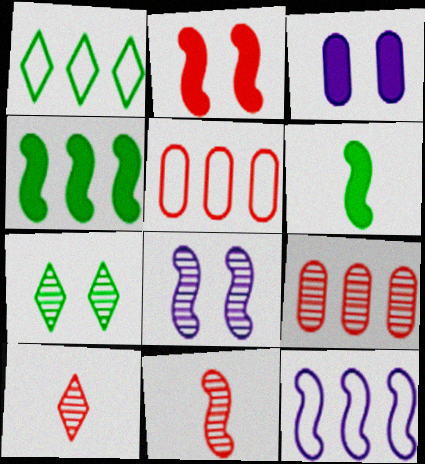[[1, 3, 11], 
[1, 5, 12], 
[2, 5, 10]]